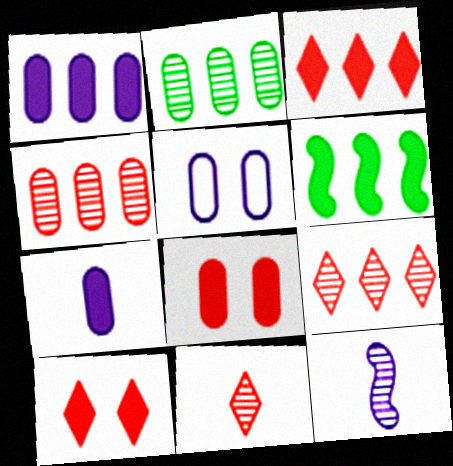[[1, 3, 6], 
[5, 6, 11], 
[6, 7, 10]]